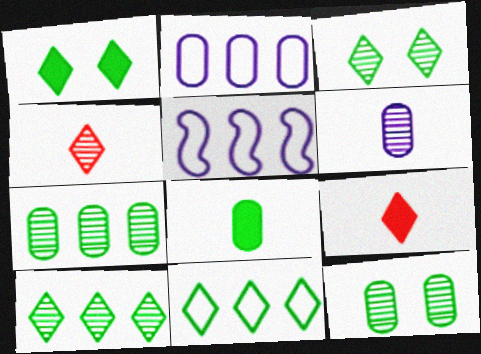[[5, 9, 12]]